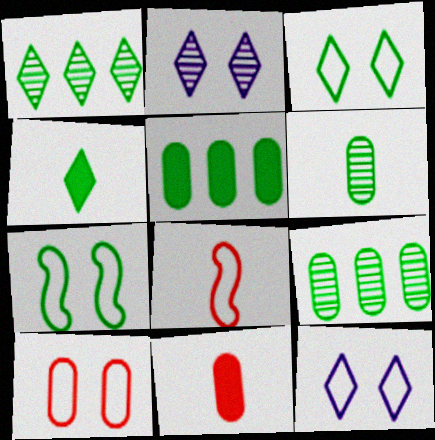[[1, 3, 4], 
[2, 5, 8], 
[4, 7, 9], 
[7, 10, 12]]